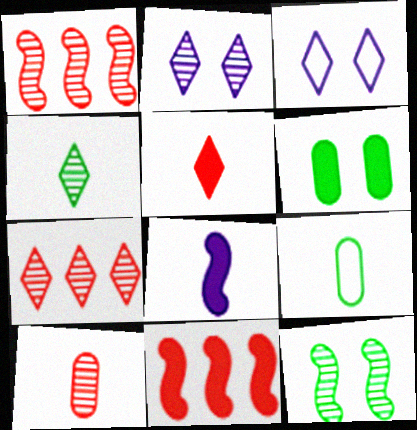[[2, 4, 7], 
[2, 9, 11]]